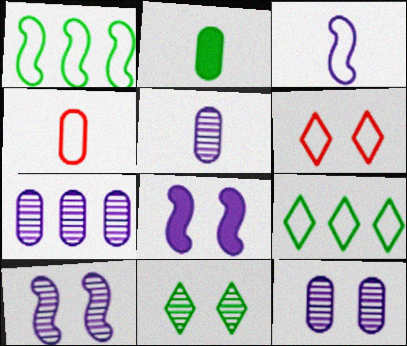[[1, 2, 11], 
[2, 4, 5], 
[5, 7, 12]]